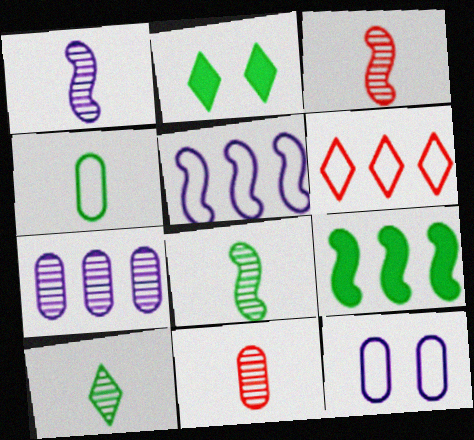[[1, 3, 8], 
[1, 10, 11], 
[2, 5, 11], 
[6, 7, 9]]